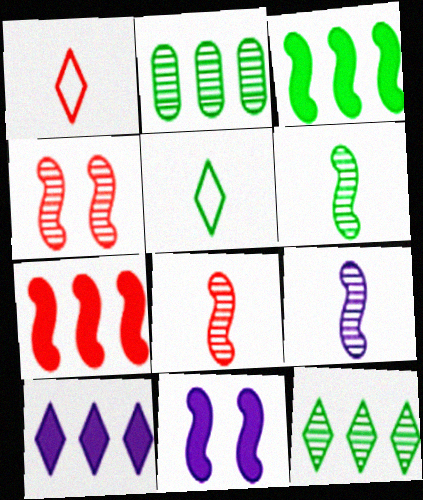[[1, 2, 11], 
[6, 8, 9]]